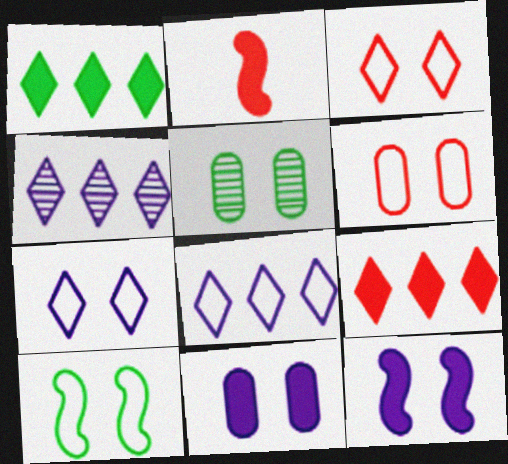[[1, 2, 11], 
[2, 5, 8], 
[3, 5, 12], 
[5, 6, 11], 
[6, 7, 10]]